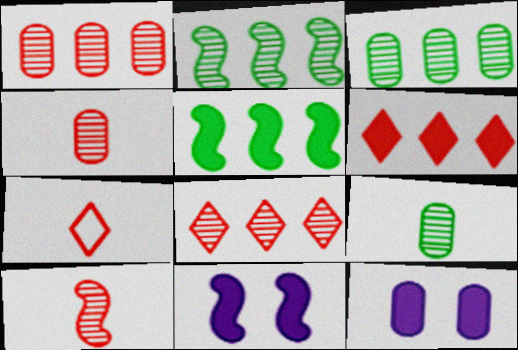[[2, 7, 12], 
[3, 7, 11]]